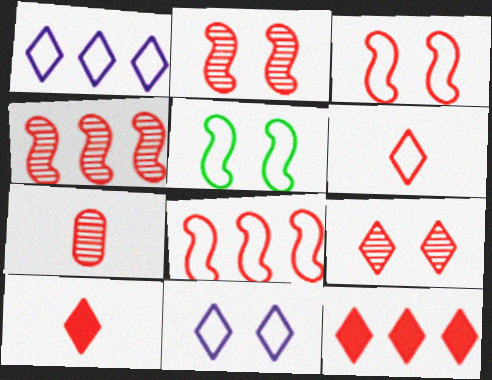[[3, 7, 12], 
[4, 7, 9], 
[6, 9, 12]]